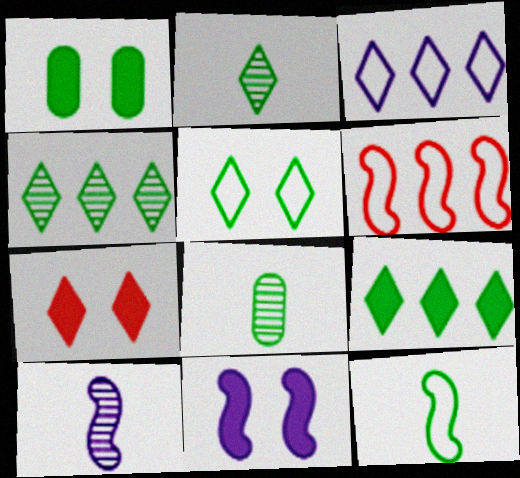[[1, 4, 12], 
[1, 7, 11], 
[2, 3, 7], 
[2, 5, 9]]